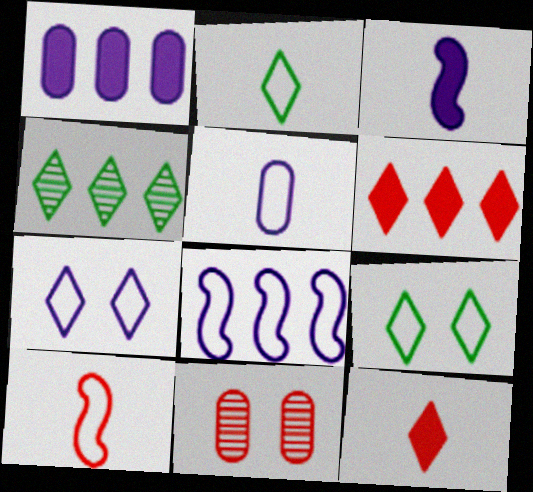[[2, 5, 10], 
[4, 7, 12], 
[5, 7, 8], 
[6, 10, 11]]